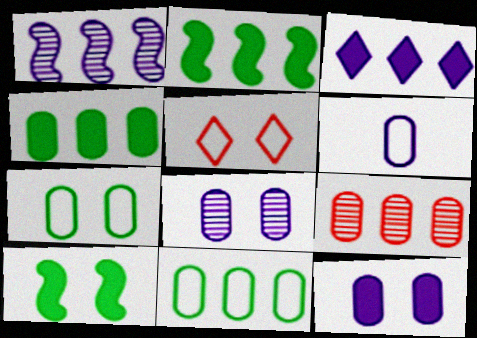[[5, 8, 10]]